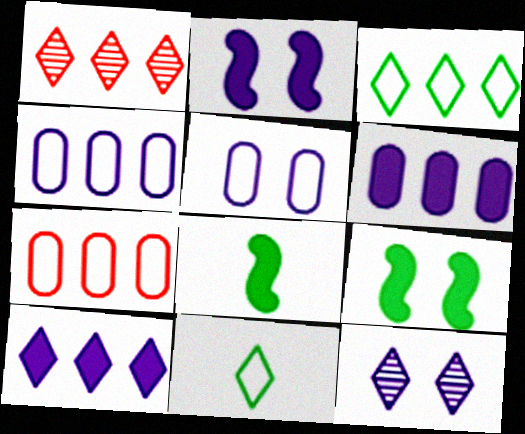[[1, 3, 10], 
[1, 5, 8], 
[2, 5, 12], 
[7, 8, 12]]